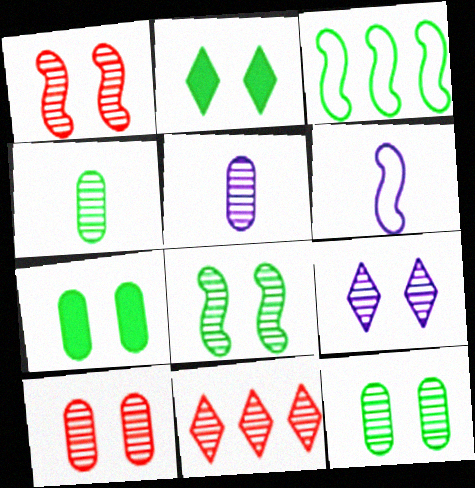[[1, 9, 12], 
[2, 3, 4], 
[5, 8, 11], 
[6, 7, 11], 
[8, 9, 10]]